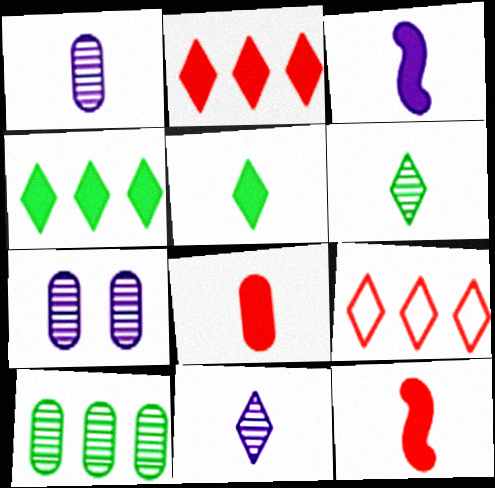[[3, 5, 8]]